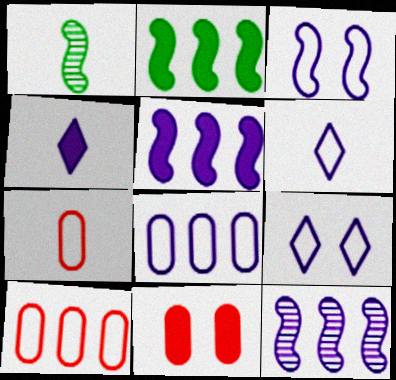[[1, 4, 7], 
[2, 4, 11], 
[3, 6, 8]]